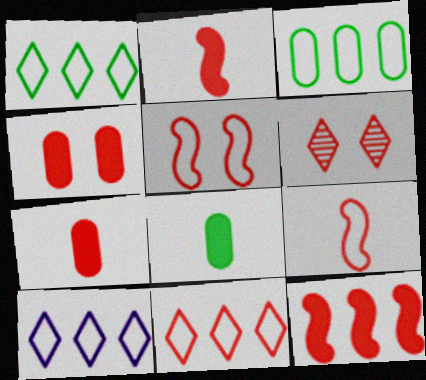[[1, 10, 11], 
[4, 5, 6]]